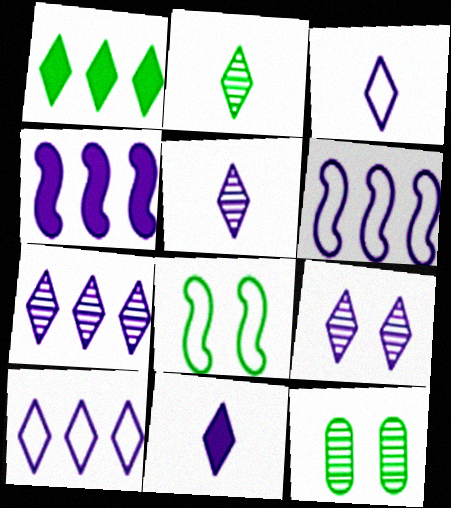[[3, 5, 11], 
[5, 7, 9], 
[9, 10, 11]]